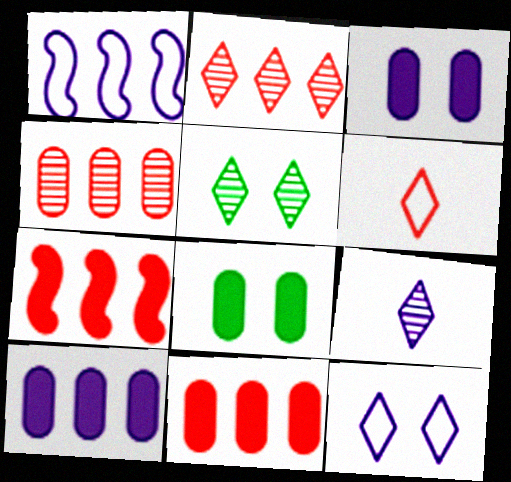[[1, 3, 9], 
[2, 5, 9]]